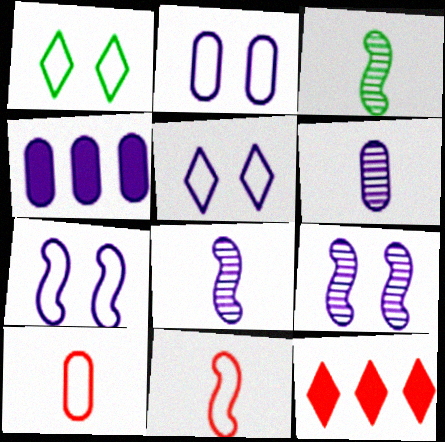[[2, 3, 12], 
[2, 4, 6], 
[2, 5, 7], 
[4, 5, 8]]